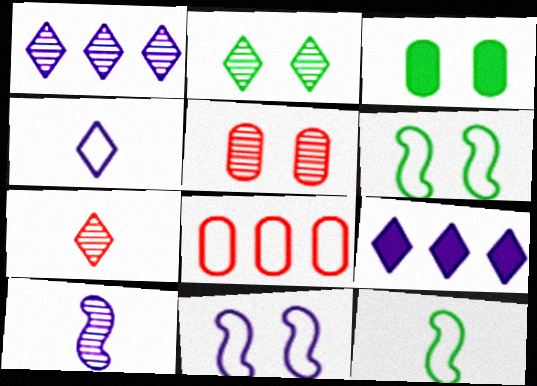[[1, 2, 7], 
[2, 3, 6], 
[4, 6, 8], 
[5, 9, 12]]